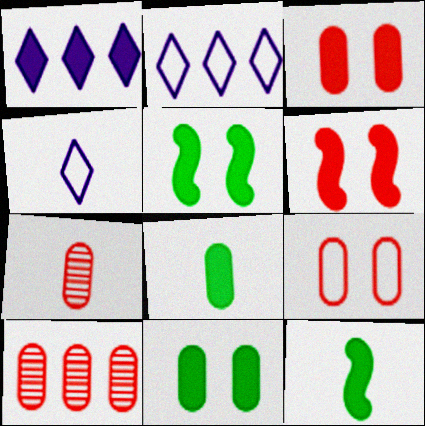[[1, 3, 12], 
[1, 6, 8], 
[2, 5, 7], 
[4, 5, 10], 
[4, 7, 12]]